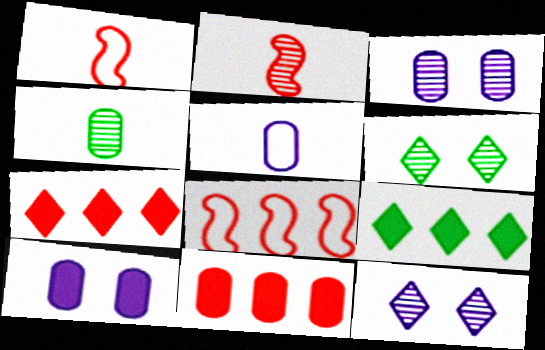[[1, 3, 9]]